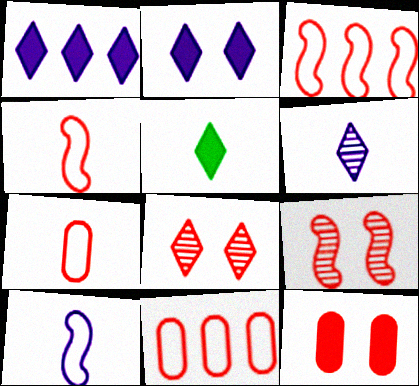[]